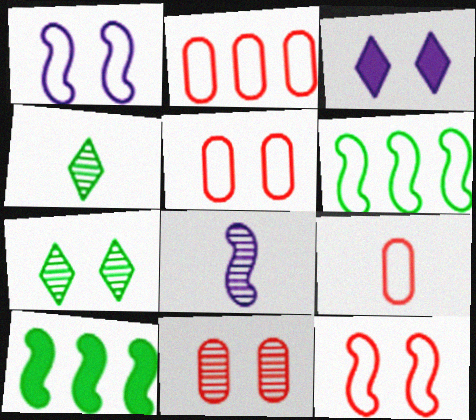[[2, 5, 9], 
[8, 10, 12]]